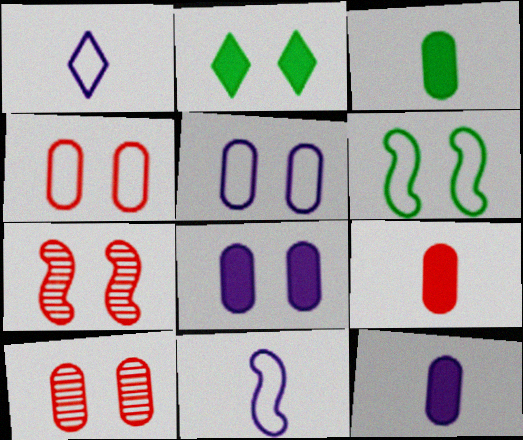[[2, 5, 7], 
[3, 9, 12]]